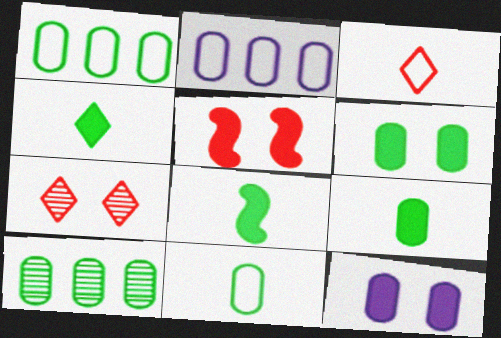[[2, 7, 8], 
[4, 8, 9], 
[6, 10, 11]]